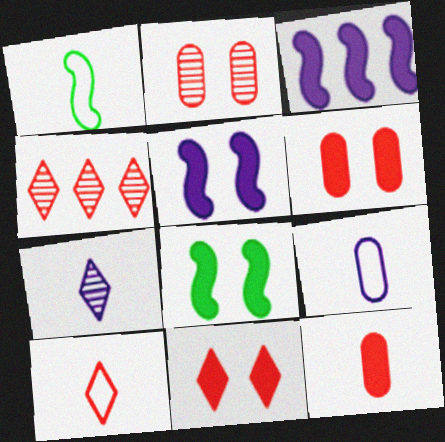[[1, 7, 12], 
[1, 9, 10], 
[4, 8, 9], 
[4, 10, 11]]